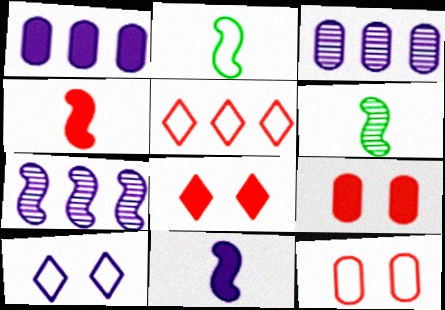[[2, 3, 8], 
[3, 10, 11]]